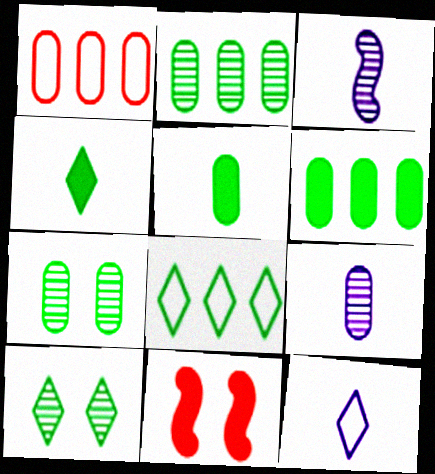[[2, 11, 12], 
[4, 8, 10], 
[8, 9, 11]]